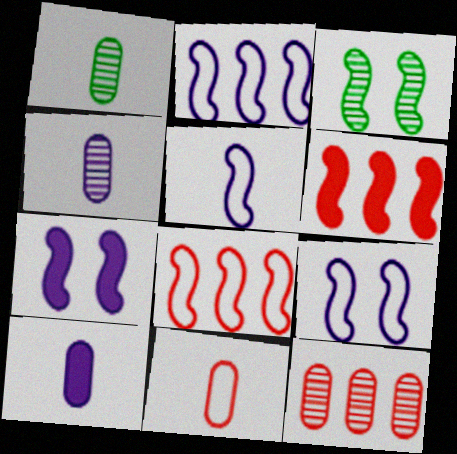[[1, 10, 11], 
[2, 5, 9], 
[3, 5, 6]]